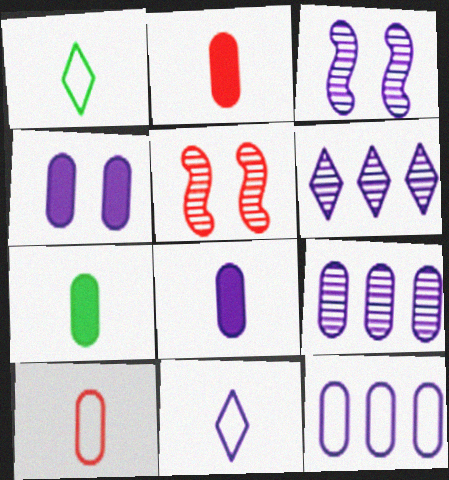[[2, 7, 8]]